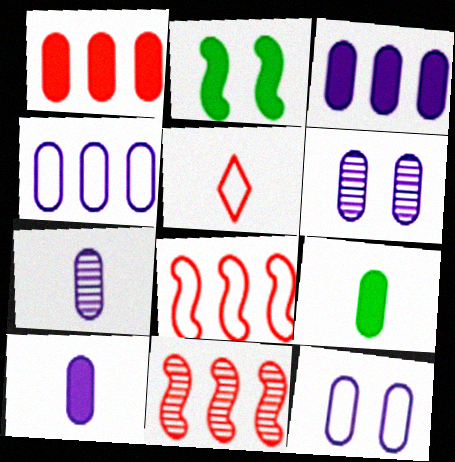[[3, 7, 12], 
[4, 6, 10]]